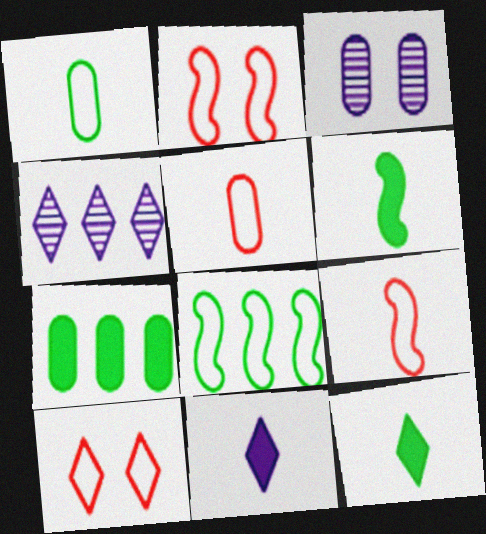[[3, 5, 7], 
[4, 10, 12]]